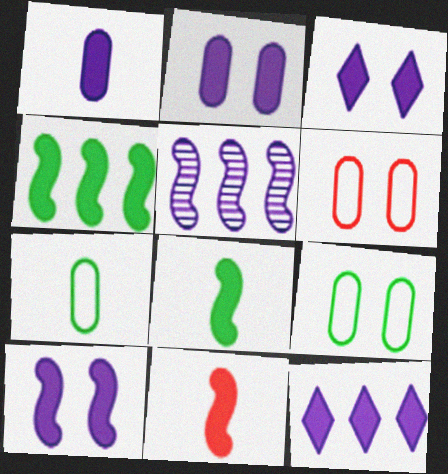[[1, 10, 12], 
[2, 3, 10], 
[4, 10, 11]]